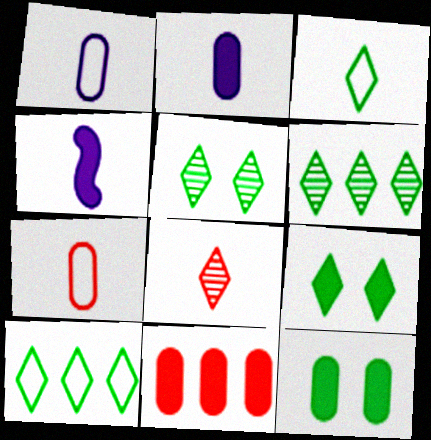[[2, 11, 12], 
[3, 6, 9], 
[4, 9, 11]]